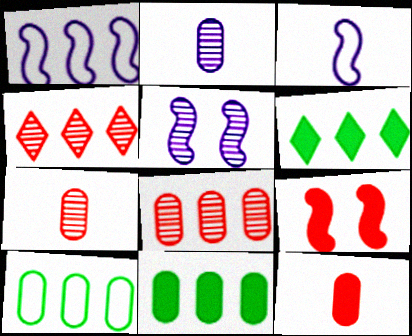[[1, 4, 11], 
[1, 6, 8]]